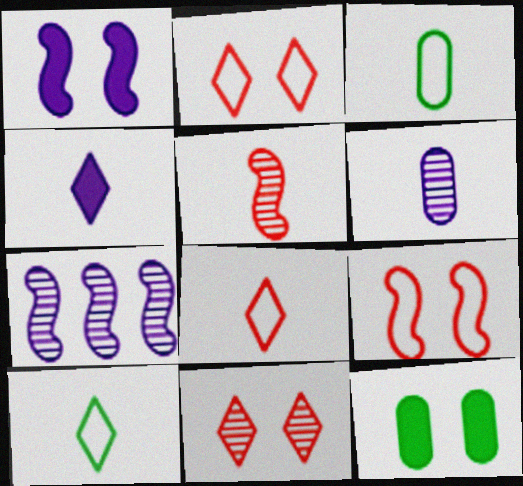[[3, 4, 5], 
[7, 8, 12]]